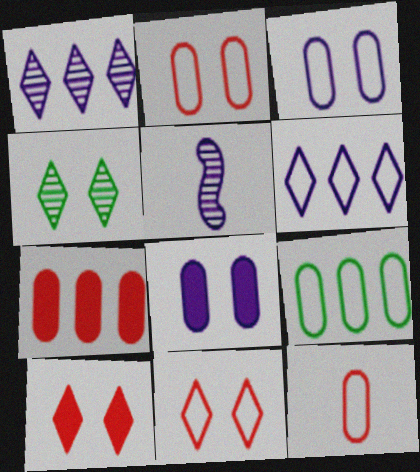[[3, 9, 12], 
[5, 6, 8], 
[5, 9, 10]]